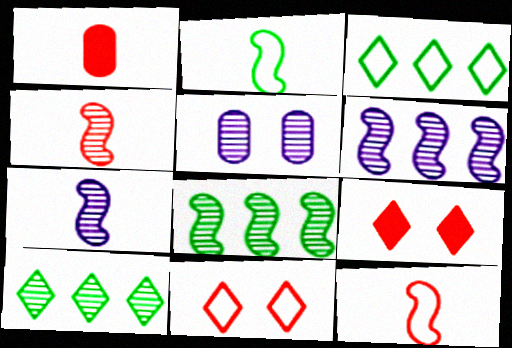[[4, 5, 10]]